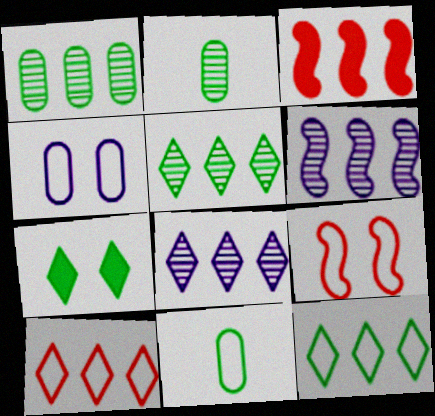[]